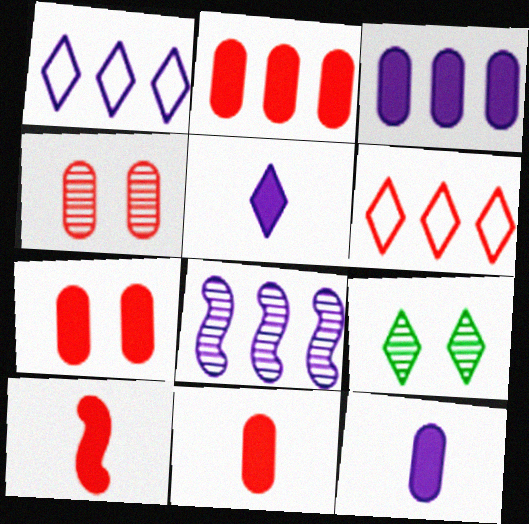[[1, 3, 8], 
[2, 7, 11], 
[4, 6, 10], 
[5, 6, 9]]